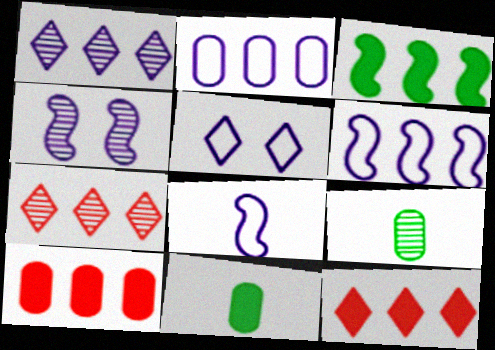[[2, 3, 7], 
[2, 5, 8], 
[4, 7, 9]]